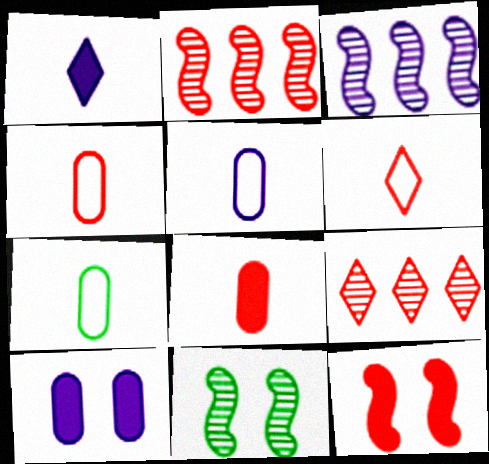[[4, 5, 7], 
[4, 9, 12]]